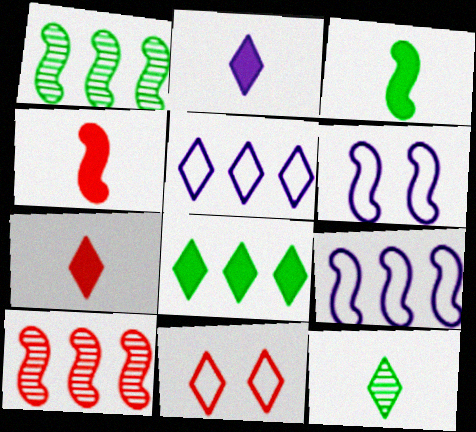[[1, 4, 6], 
[3, 6, 10]]